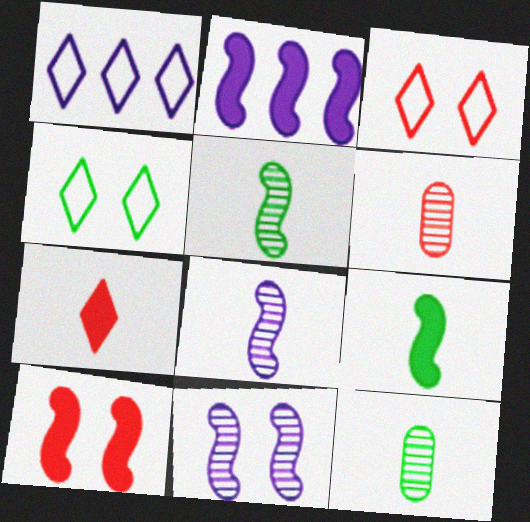[[1, 10, 12], 
[2, 3, 12], 
[2, 4, 6], 
[2, 9, 10]]